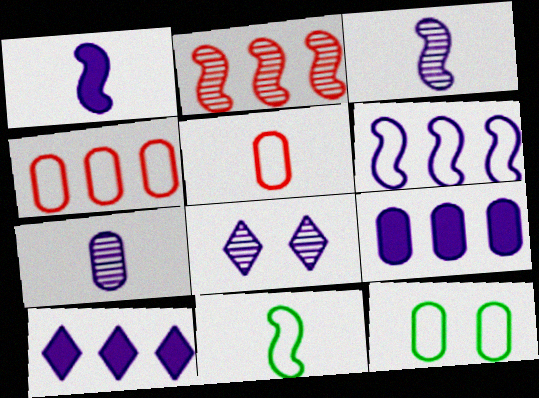[]